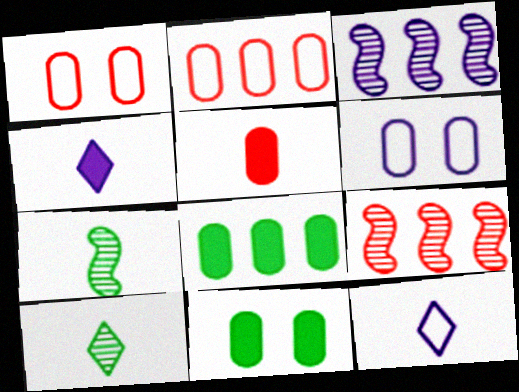[[3, 4, 6], 
[5, 7, 12], 
[9, 11, 12]]